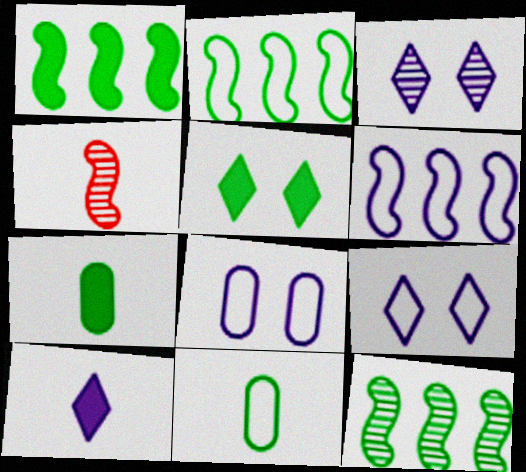[[1, 2, 12], 
[1, 5, 7], 
[4, 10, 11], 
[5, 11, 12]]